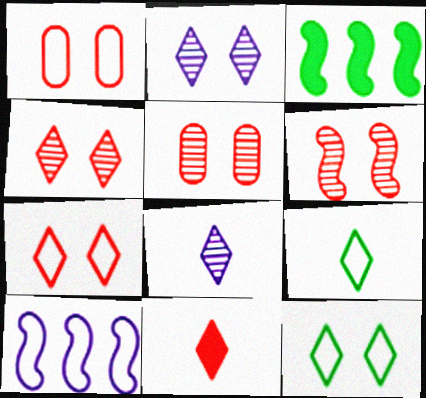[[1, 3, 8], 
[1, 9, 10], 
[4, 5, 6], 
[8, 9, 11]]